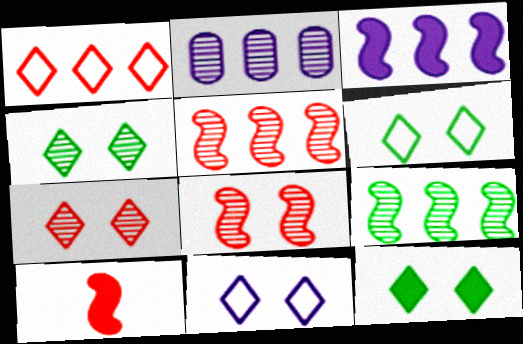[[2, 6, 10], 
[4, 6, 12], 
[7, 11, 12]]